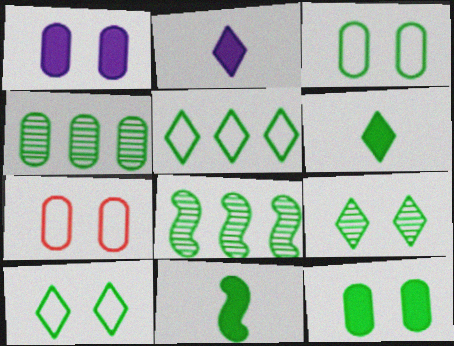[[2, 7, 8], 
[3, 6, 8], 
[4, 10, 11], 
[5, 6, 9]]